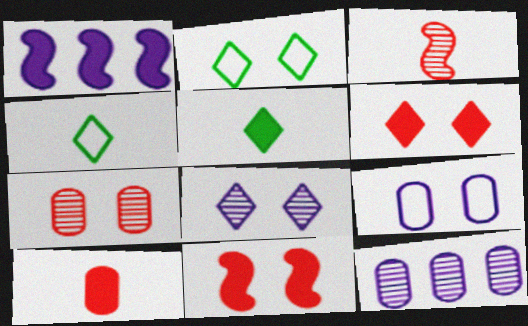[[1, 4, 7], 
[2, 6, 8], 
[4, 11, 12]]